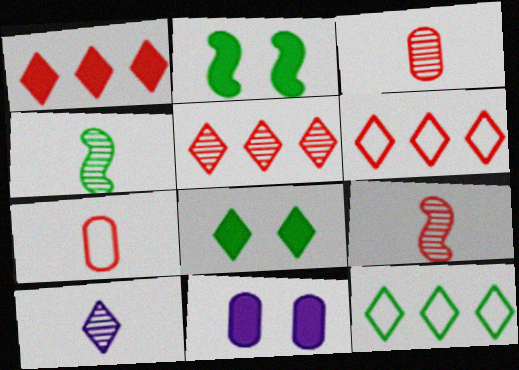[[1, 5, 6], 
[3, 4, 10], 
[4, 6, 11], 
[6, 8, 10], 
[9, 11, 12]]